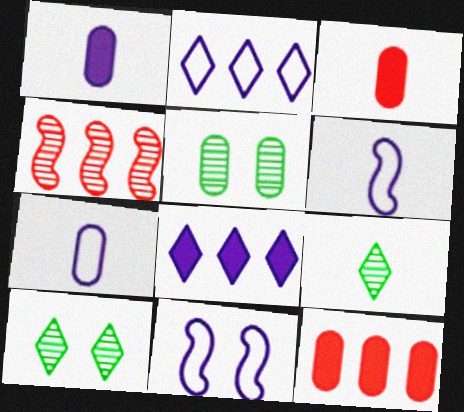[[2, 7, 11], 
[3, 6, 9], 
[5, 7, 12], 
[6, 10, 12], 
[9, 11, 12]]